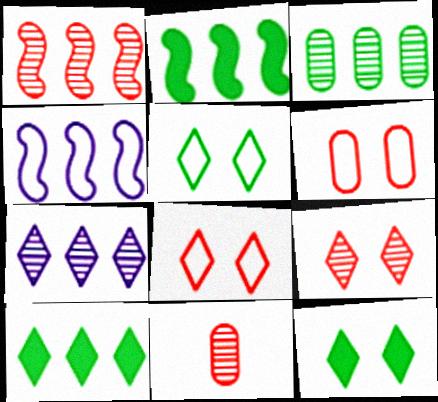[[1, 2, 4], 
[1, 3, 7], 
[1, 9, 11], 
[4, 11, 12]]